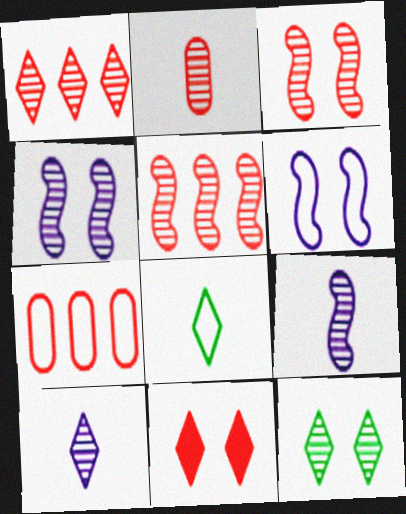[[1, 2, 3], 
[1, 10, 12], 
[6, 7, 8]]